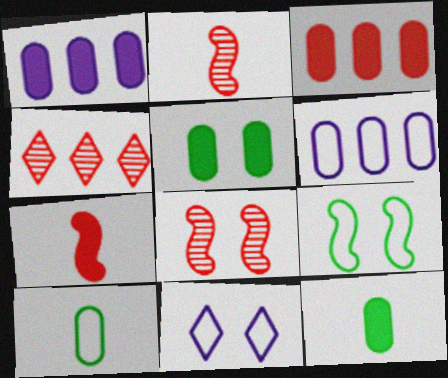[[5, 8, 11]]